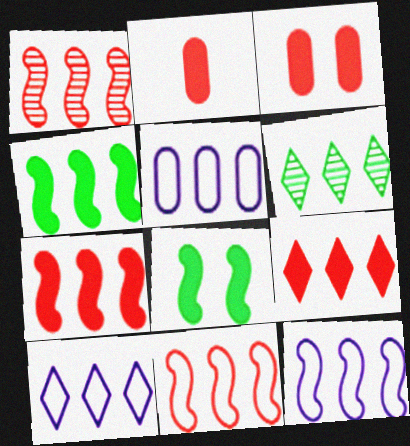[[1, 4, 12], 
[1, 7, 11], 
[5, 6, 7], 
[5, 10, 12], 
[6, 9, 10]]